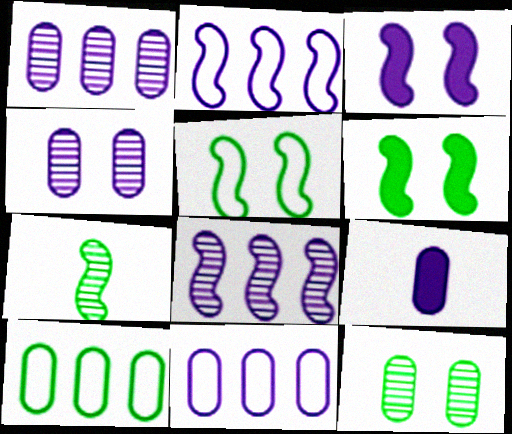[[4, 9, 11]]